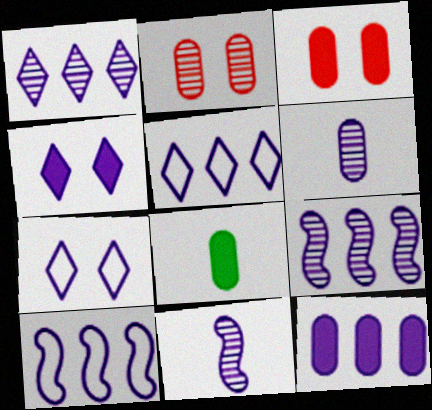[[1, 10, 12], 
[3, 8, 12], 
[4, 6, 10], 
[5, 9, 12], 
[7, 11, 12]]